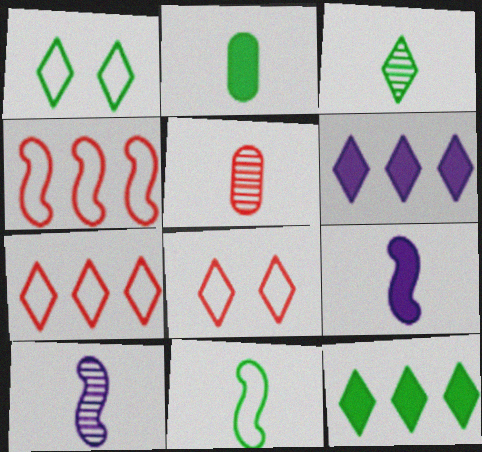[[1, 3, 12], 
[2, 3, 11], 
[3, 5, 10], 
[3, 6, 8]]